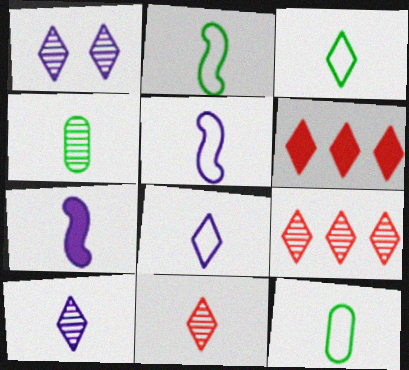[[1, 3, 6], 
[2, 3, 12], 
[7, 11, 12]]